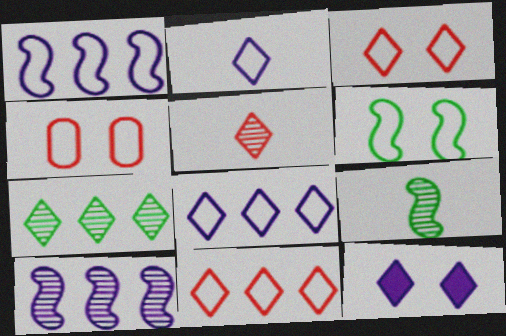[]